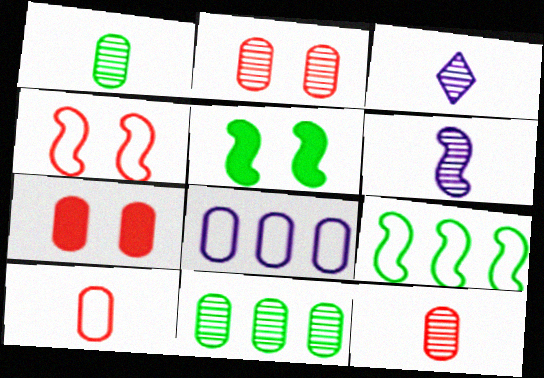[[1, 7, 8], 
[3, 7, 9]]